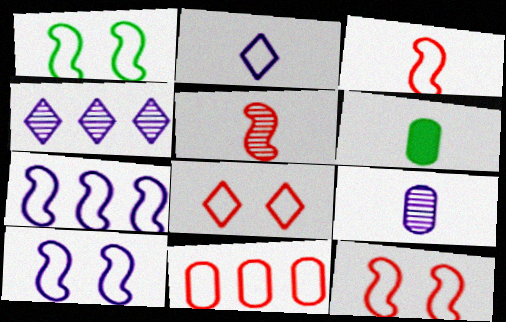[[1, 2, 11], 
[1, 3, 7], 
[1, 10, 12], 
[2, 5, 6], 
[3, 8, 11], 
[4, 6, 12]]